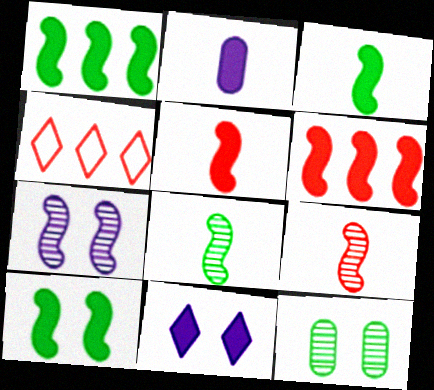[[1, 3, 10]]